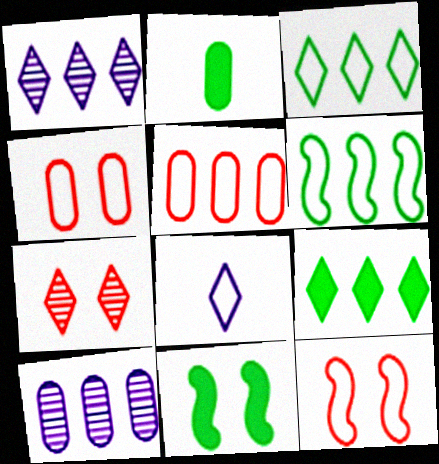[[1, 2, 12], 
[2, 4, 10], 
[2, 9, 11], 
[4, 6, 8], 
[7, 8, 9]]